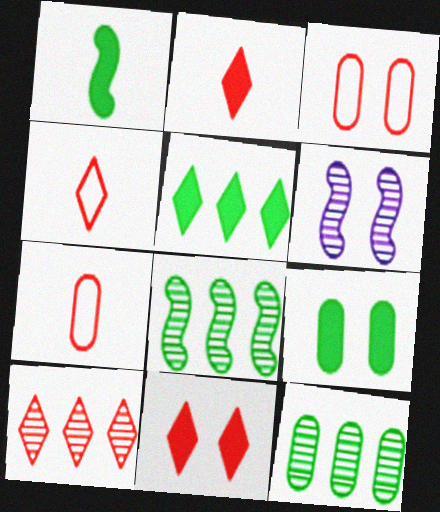[[1, 5, 9], 
[4, 10, 11], 
[5, 6, 7]]